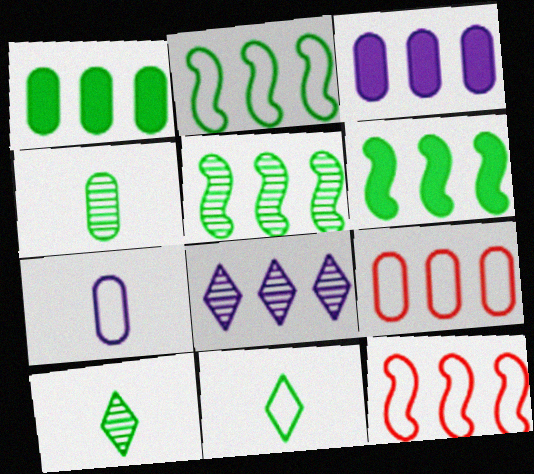[[1, 8, 12], 
[2, 5, 6], 
[6, 8, 9]]